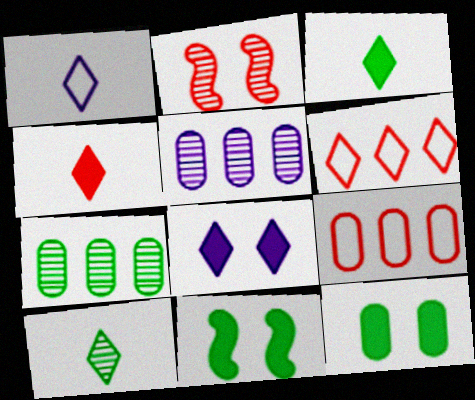[[1, 4, 10], 
[2, 4, 9], 
[2, 5, 10], 
[6, 8, 10]]